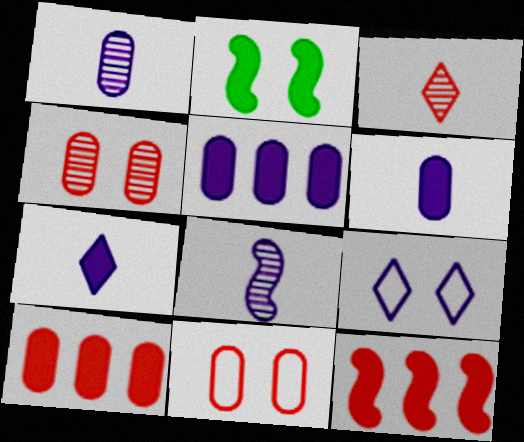[[2, 4, 9], 
[2, 7, 10], 
[3, 11, 12], 
[5, 8, 9]]